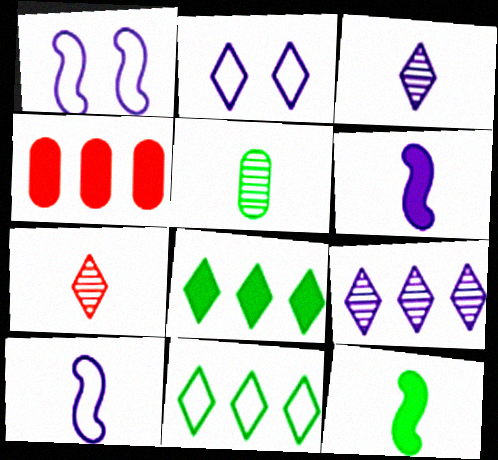[[2, 7, 8]]